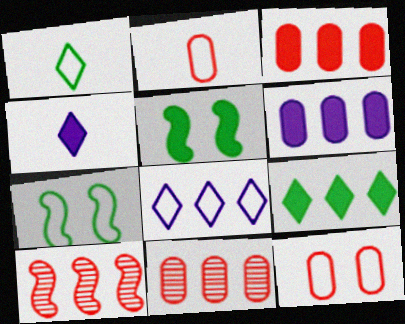[[2, 7, 8], 
[3, 4, 5], 
[4, 7, 11]]